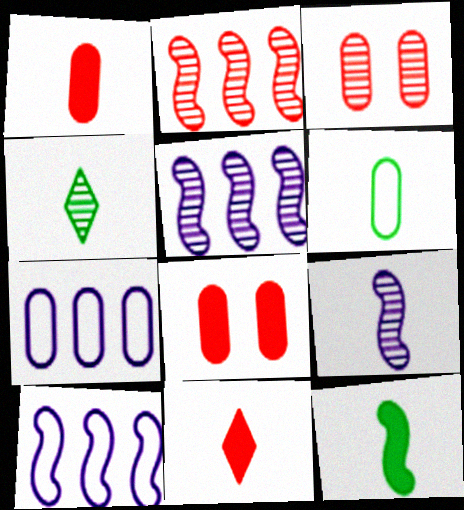[[3, 4, 5], 
[4, 6, 12], 
[4, 8, 10], 
[6, 9, 11]]